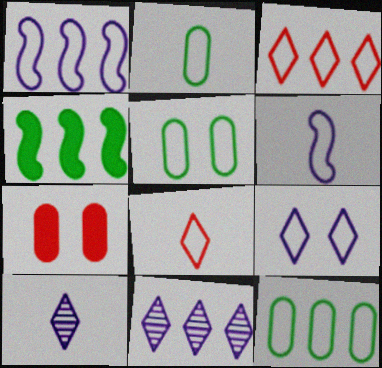[[1, 3, 12], 
[1, 5, 8], 
[2, 5, 12], 
[2, 6, 8], 
[3, 5, 6]]